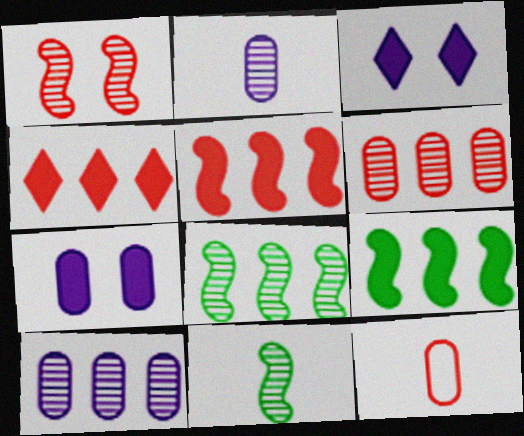[[1, 4, 12], 
[3, 8, 12]]